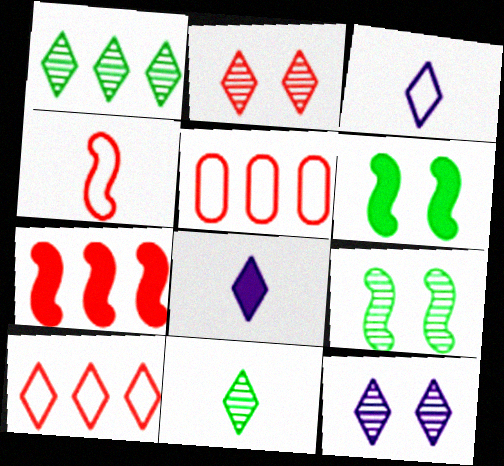[[5, 8, 9]]